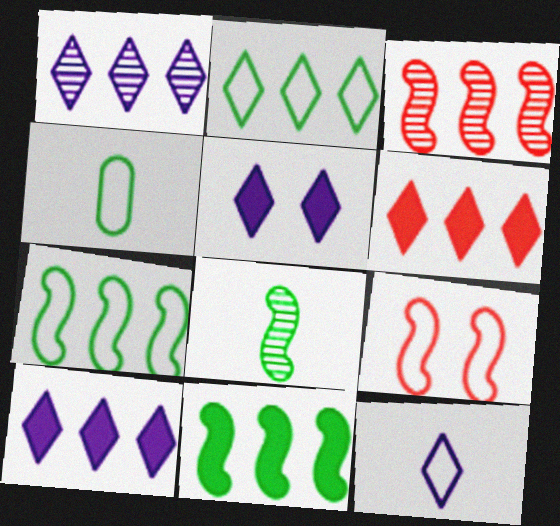[[1, 2, 6], 
[1, 5, 12], 
[3, 4, 5]]